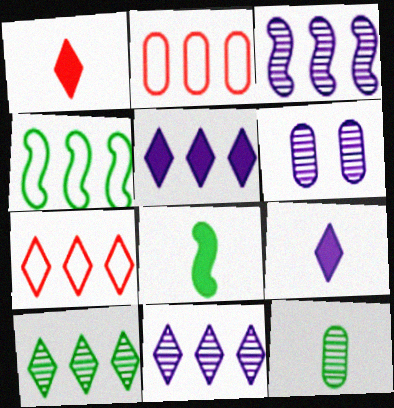[[1, 4, 6], 
[5, 7, 10], 
[6, 7, 8]]